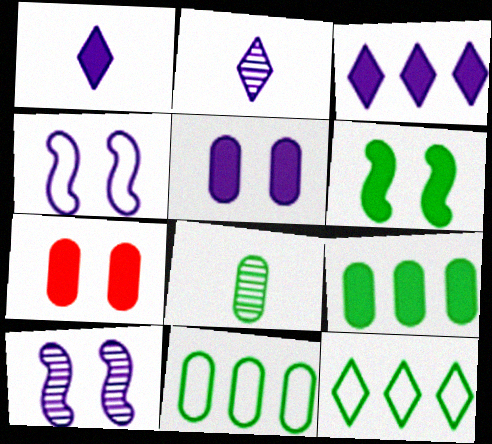[[6, 8, 12]]